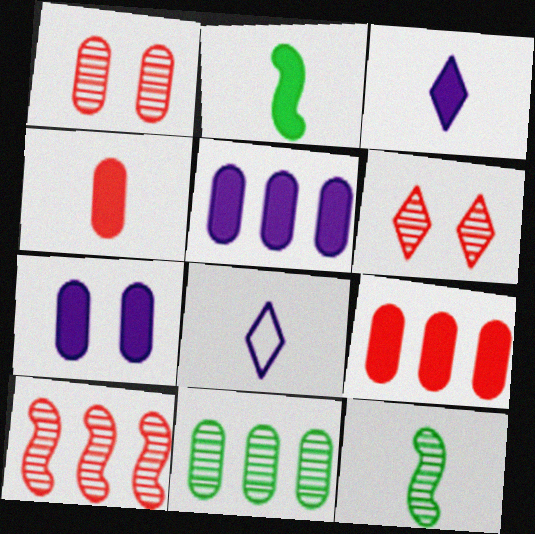[[2, 3, 4], 
[4, 8, 12]]